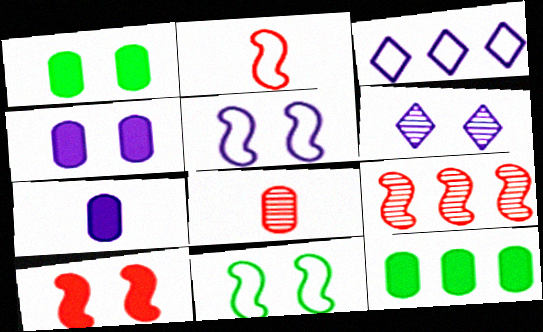[[2, 6, 12], 
[2, 9, 10], 
[3, 9, 12], 
[4, 5, 6]]